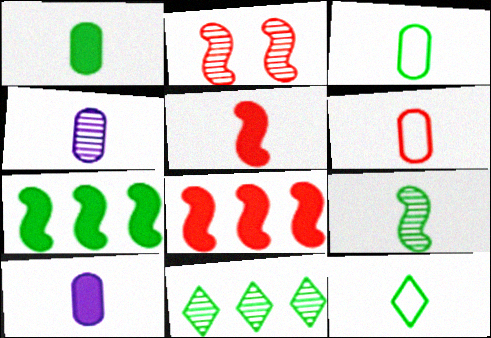[[1, 4, 6], 
[1, 9, 12], 
[2, 4, 11], 
[4, 5, 12]]